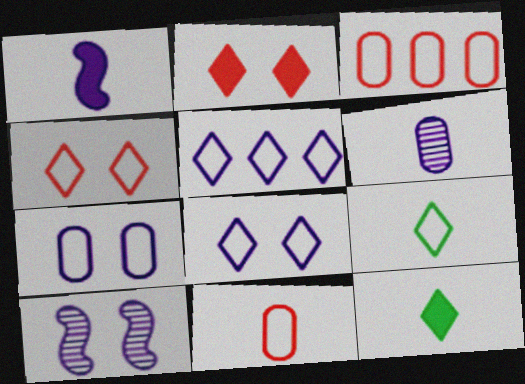[[3, 10, 12], 
[4, 5, 9]]